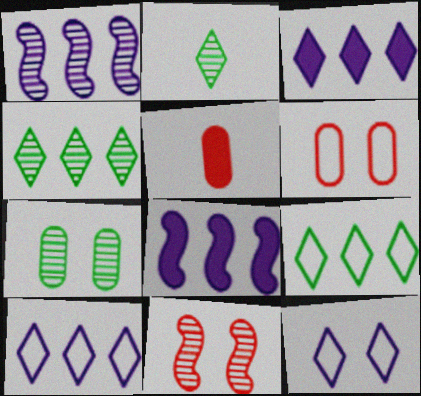[[2, 6, 8]]